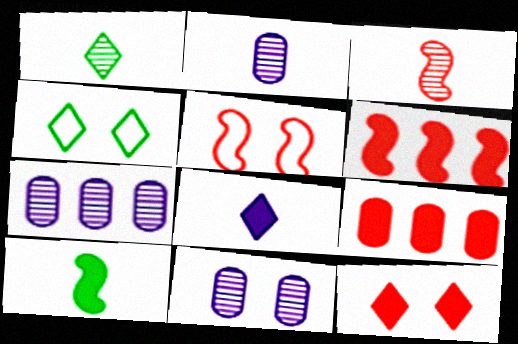[[1, 2, 3], 
[2, 4, 6], 
[2, 7, 11], 
[3, 5, 6]]